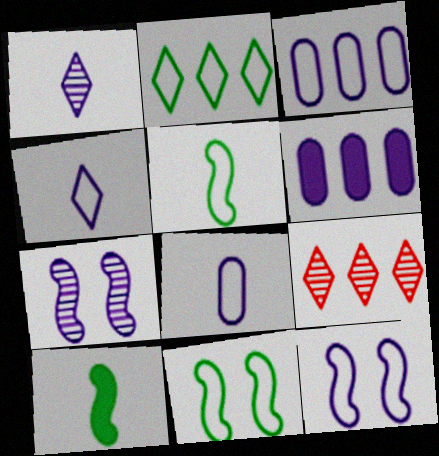[[1, 6, 12], 
[3, 4, 12], 
[4, 6, 7]]